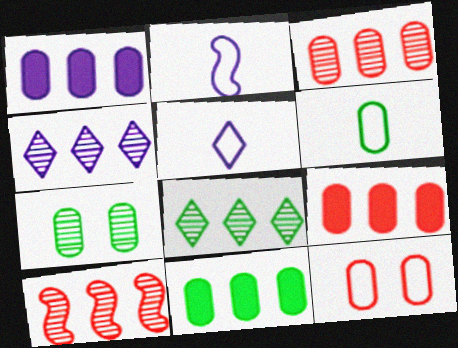[[1, 9, 11], 
[6, 7, 11]]